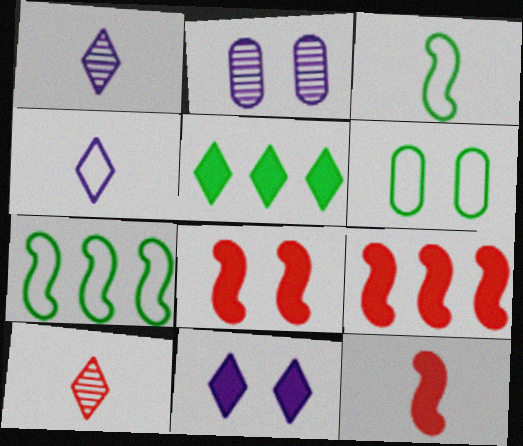[[1, 6, 9], 
[8, 9, 12]]